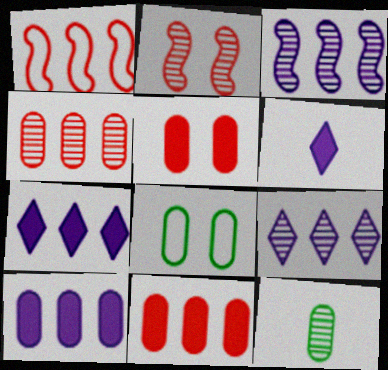[[2, 9, 12]]